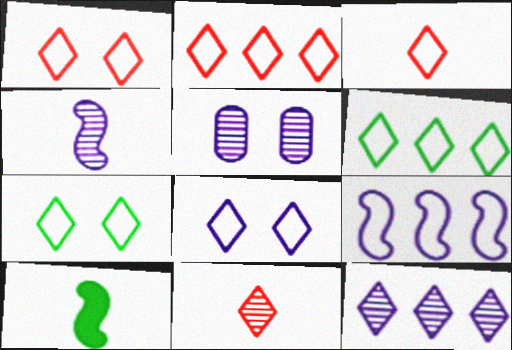[[1, 2, 3], 
[1, 7, 8], 
[2, 5, 10], 
[3, 6, 8], 
[4, 5, 12]]